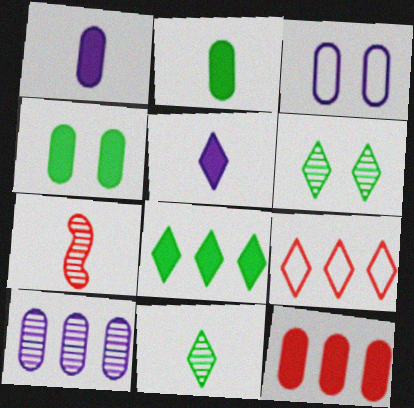[[1, 3, 10], 
[1, 4, 12], 
[3, 7, 8], 
[5, 6, 9], 
[6, 7, 10]]